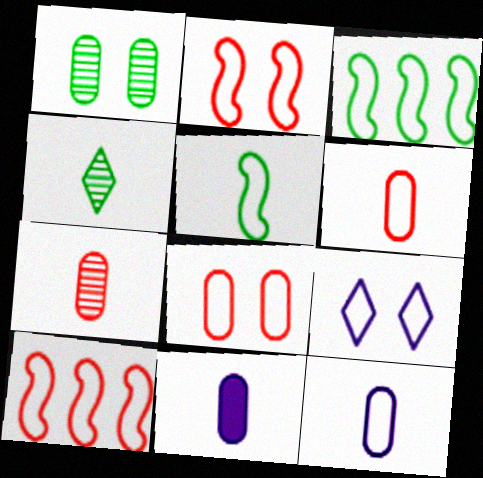[[3, 6, 9]]